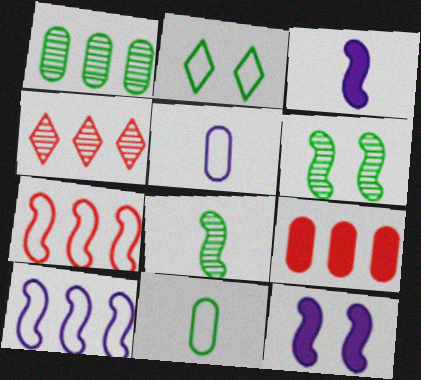[[2, 5, 7], 
[3, 6, 7], 
[4, 7, 9], 
[4, 11, 12], 
[7, 8, 12]]